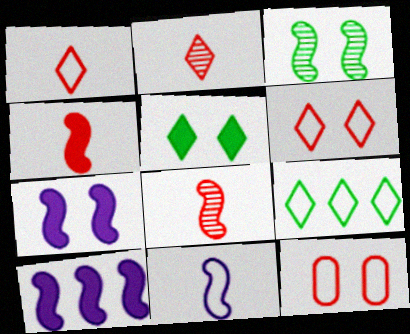[[9, 11, 12]]